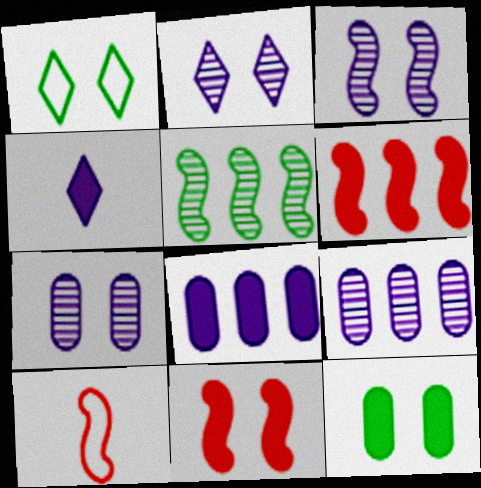[[1, 7, 11], 
[2, 3, 7], 
[4, 6, 12]]